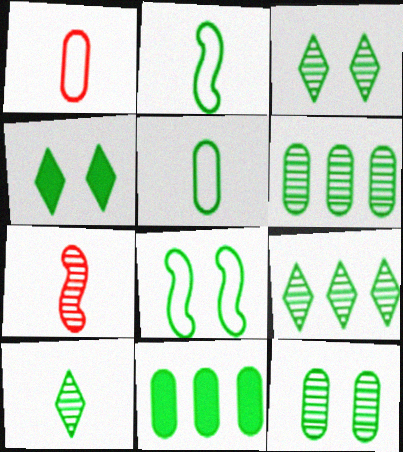[[2, 3, 11], 
[2, 4, 6], 
[3, 9, 10], 
[4, 8, 12], 
[5, 11, 12], 
[8, 10, 11]]